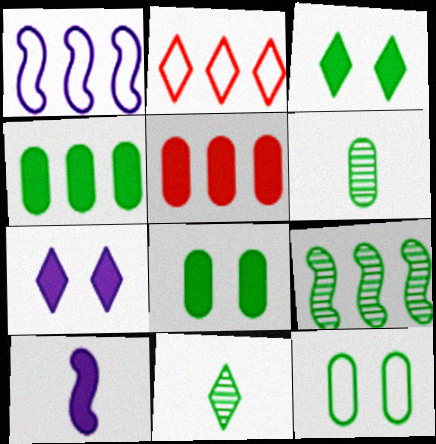[[2, 7, 11], 
[3, 5, 10], 
[4, 6, 12]]